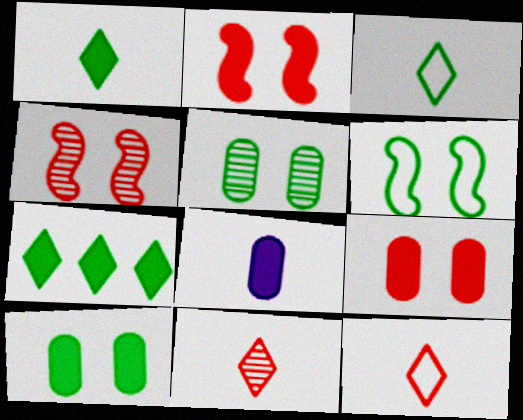[[2, 7, 8]]